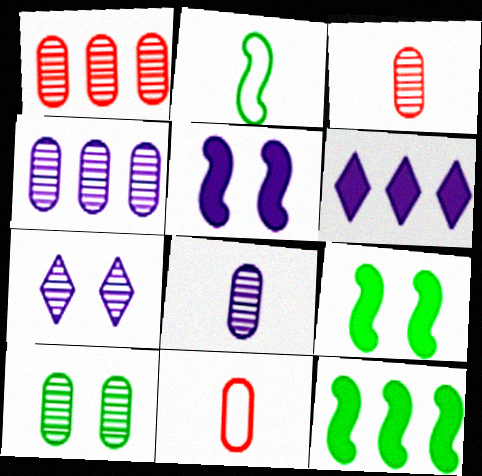[[1, 8, 10], 
[3, 4, 10], 
[7, 11, 12]]